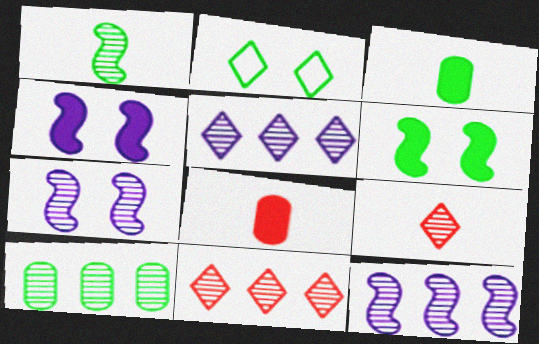[[2, 8, 12], 
[7, 9, 10], 
[10, 11, 12]]